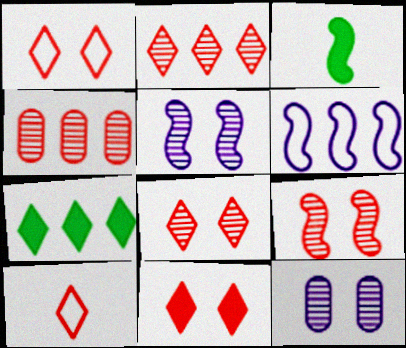[[1, 8, 11], 
[2, 10, 11], 
[3, 6, 9], 
[4, 6, 7]]